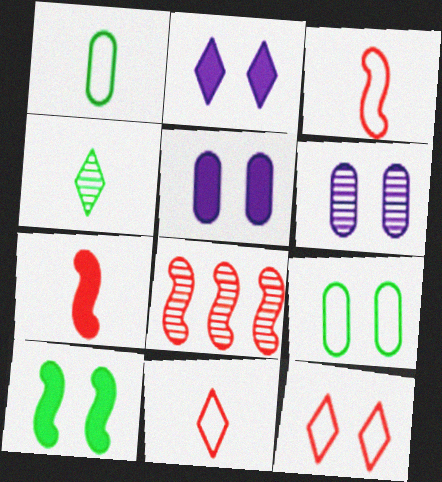[[1, 2, 8], 
[4, 6, 8], 
[6, 10, 12]]